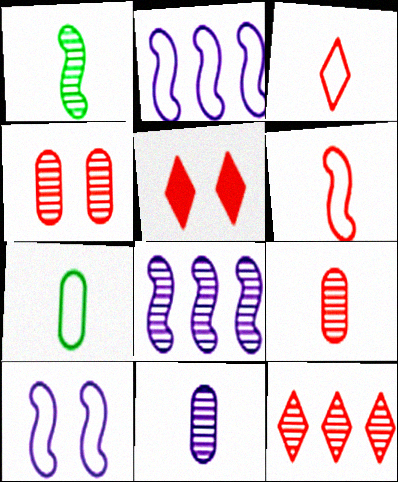[[3, 5, 12], 
[5, 7, 8]]